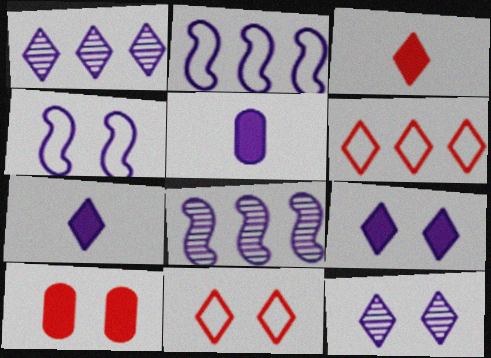[[1, 4, 5], 
[2, 5, 12]]